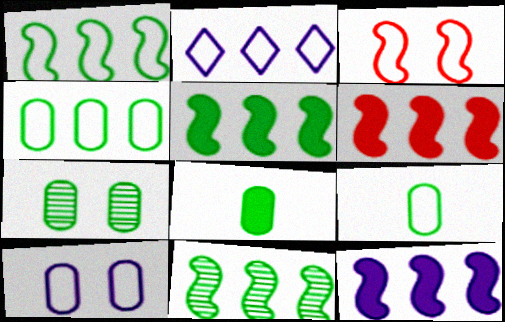[[1, 5, 11], 
[2, 3, 9], 
[4, 7, 8], 
[5, 6, 12]]